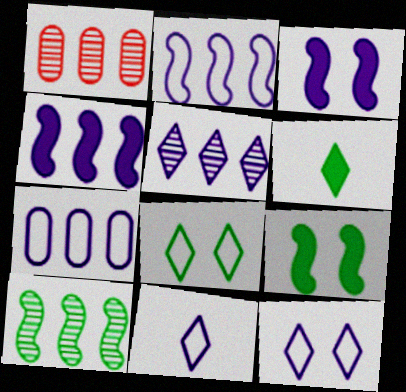[[1, 5, 10], 
[1, 9, 11], 
[4, 5, 7]]